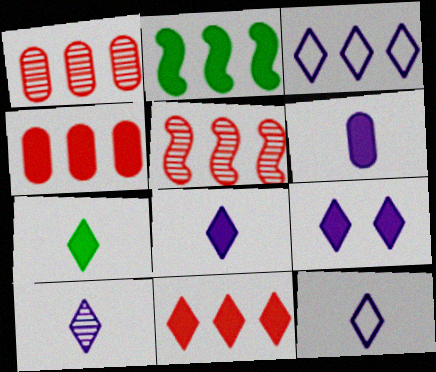[[1, 2, 3], 
[3, 9, 10], 
[7, 9, 11], 
[8, 10, 12]]